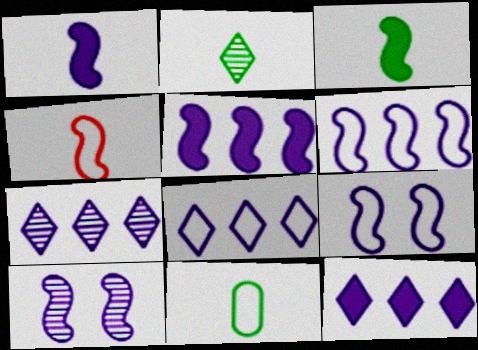[[1, 6, 10], 
[2, 3, 11], 
[7, 8, 12]]